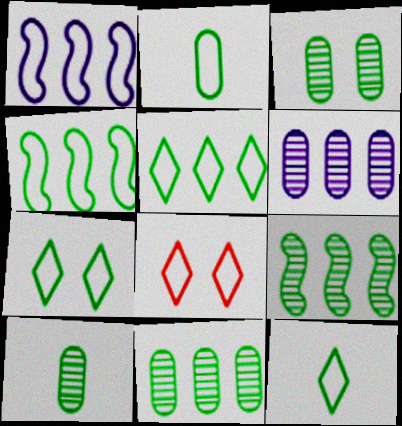[[1, 2, 8], 
[2, 4, 7], 
[3, 10, 11], 
[5, 7, 12]]